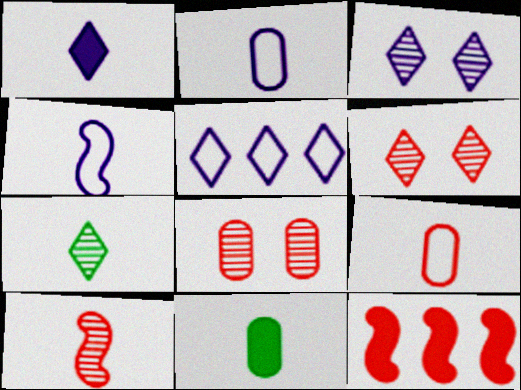[[1, 3, 5], 
[6, 9, 12]]